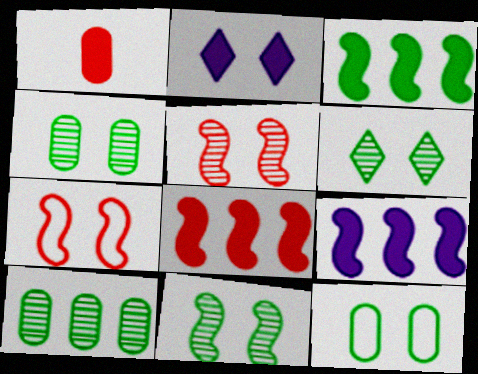[[1, 2, 3], 
[2, 4, 7], 
[2, 5, 12], 
[3, 8, 9], 
[4, 6, 11]]